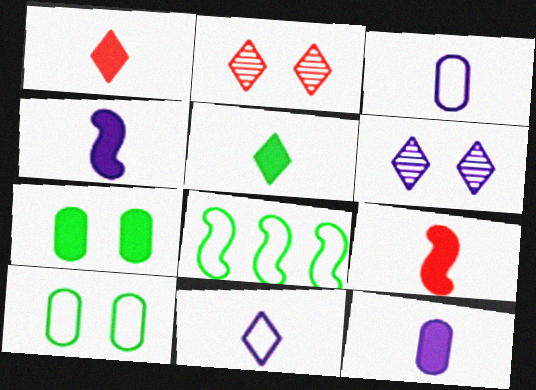[[2, 8, 12], 
[5, 9, 12]]